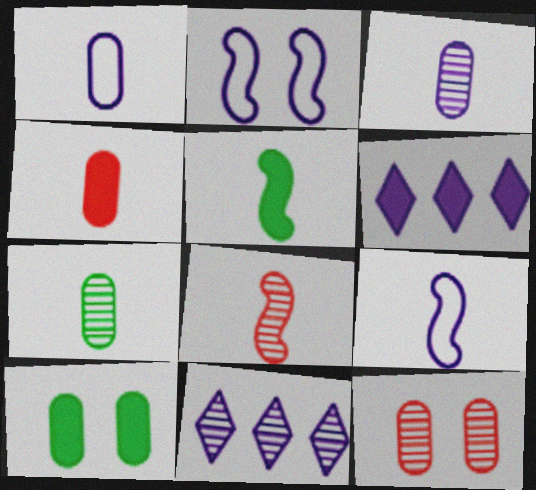[[1, 4, 7], 
[2, 3, 6], 
[5, 8, 9]]